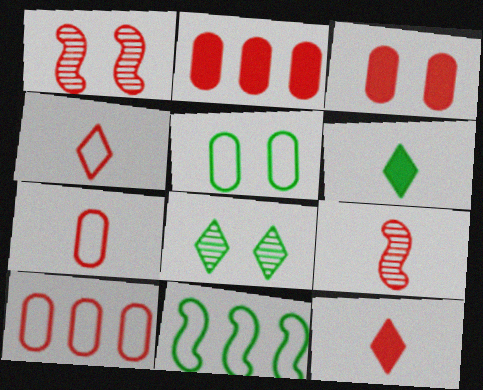[[1, 2, 4], 
[1, 10, 12], 
[7, 9, 12]]